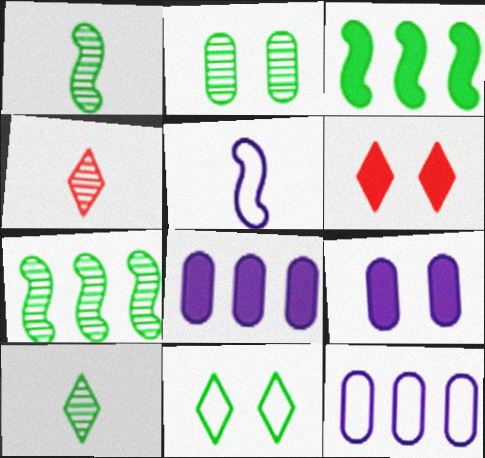[[1, 6, 12], 
[2, 7, 10]]